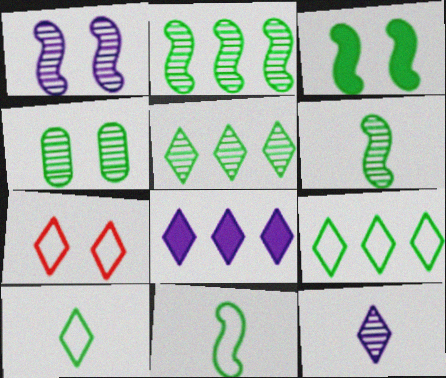[[2, 3, 11], 
[4, 5, 6]]